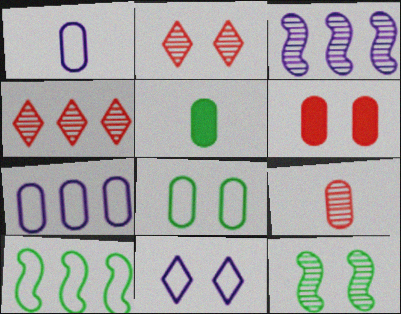[[1, 5, 9], 
[6, 11, 12]]